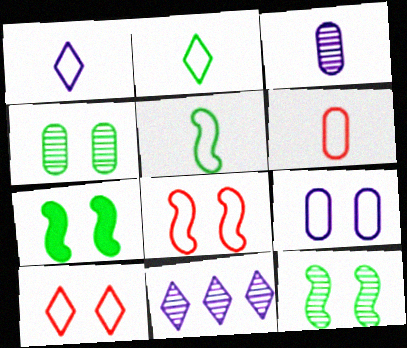[[1, 5, 6], 
[6, 7, 11]]